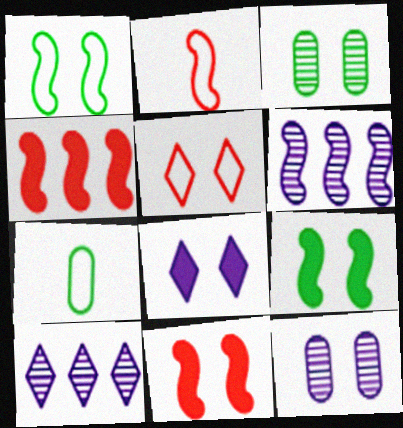[[2, 6, 9], 
[5, 9, 12], 
[7, 10, 11]]